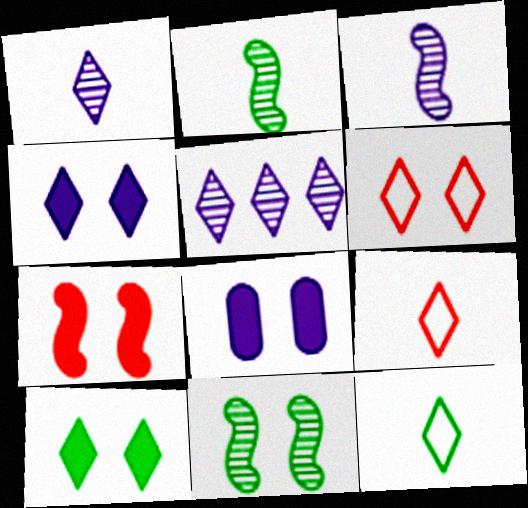[[5, 9, 10], 
[6, 8, 11], 
[7, 8, 10]]